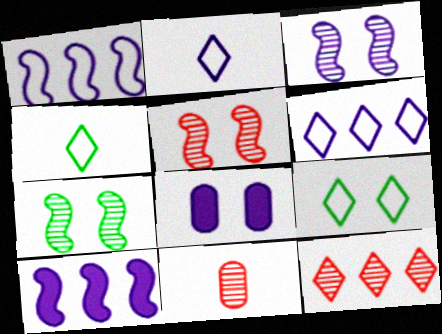[[3, 5, 7], 
[5, 8, 9], 
[5, 11, 12], 
[9, 10, 11]]